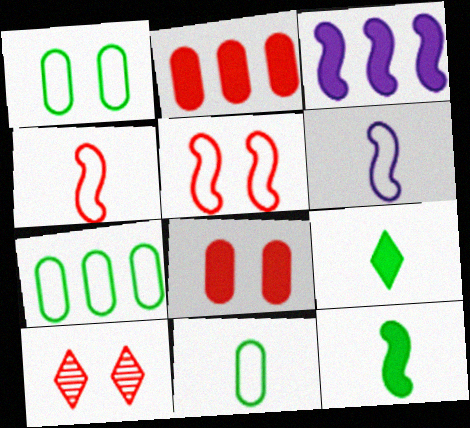[[1, 7, 11], 
[2, 4, 10], 
[3, 8, 9], 
[3, 10, 11], 
[5, 8, 10]]